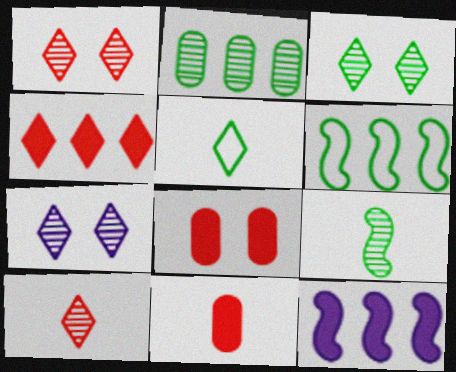[[1, 3, 7], 
[2, 3, 9], 
[4, 5, 7], 
[6, 7, 11]]